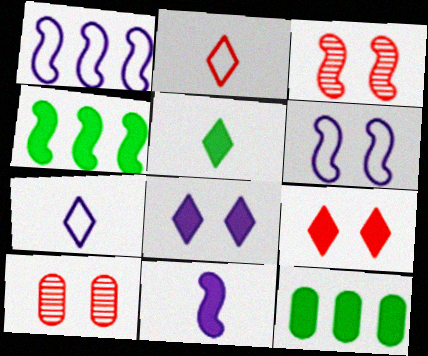[[1, 5, 10], 
[3, 7, 12], 
[4, 7, 10], 
[9, 11, 12]]